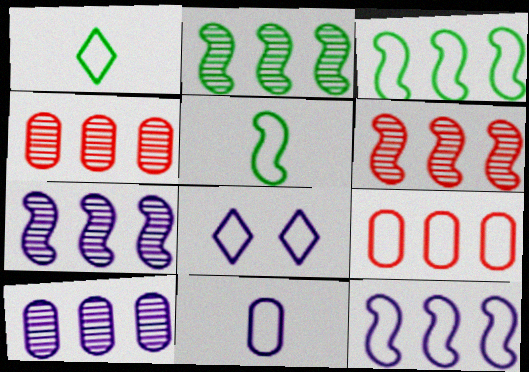[[2, 6, 7], 
[5, 8, 9], 
[8, 11, 12]]